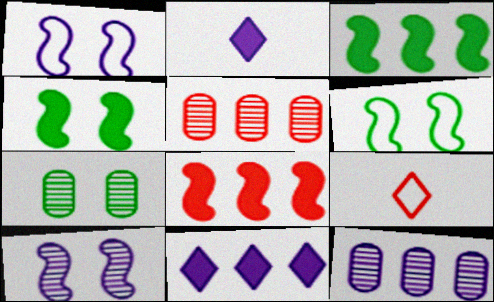[[1, 2, 12], 
[2, 5, 6], 
[4, 9, 12]]